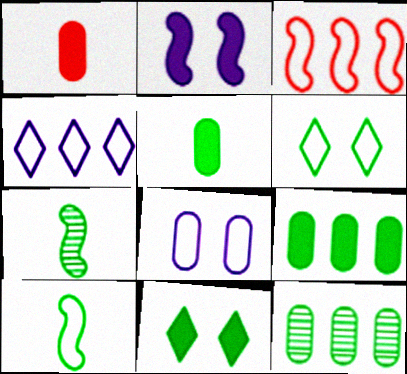[[1, 8, 12], 
[2, 3, 7], 
[6, 7, 9], 
[10, 11, 12]]